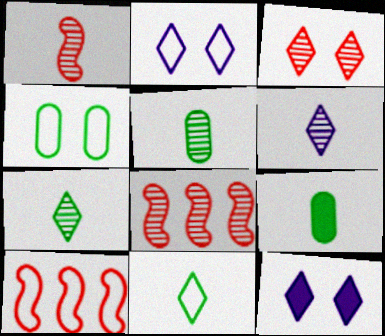[[1, 5, 6], 
[2, 8, 9], 
[5, 10, 12]]